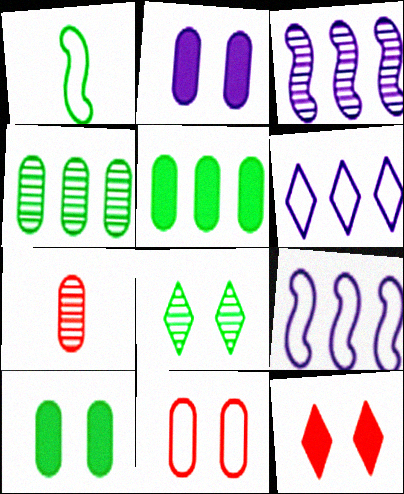[[1, 5, 8], 
[1, 6, 11], 
[3, 7, 8]]